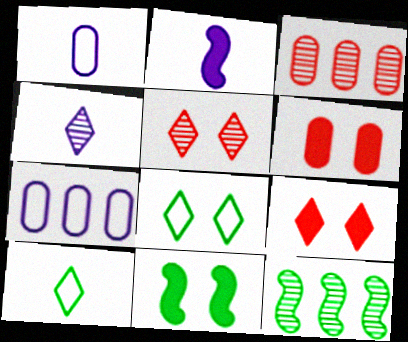[[1, 2, 4], 
[1, 9, 12], 
[2, 3, 8]]